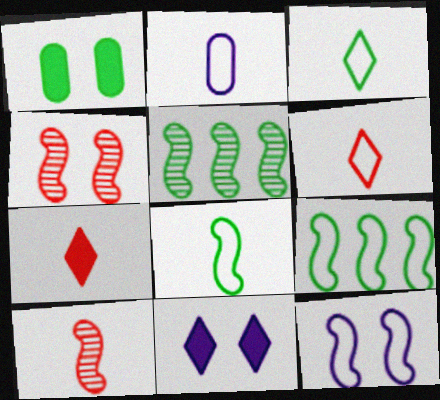[[1, 3, 5], 
[2, 6, 8]]